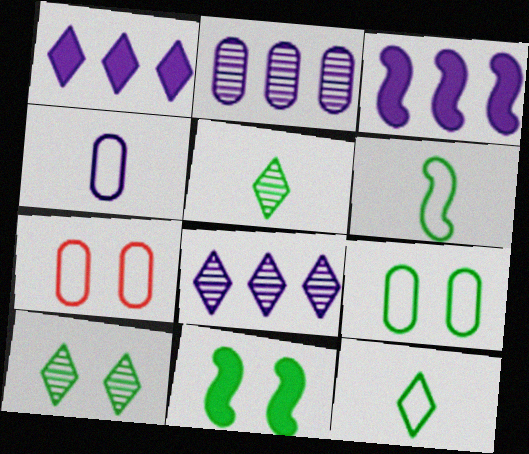[[3, 5, 7], 
[9, 10, 11]]